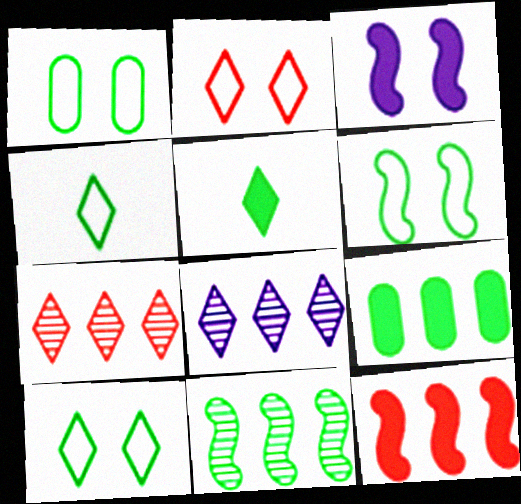[[1, 5, 11], 
[1, 6, 10], 
[2, 5, 8]]